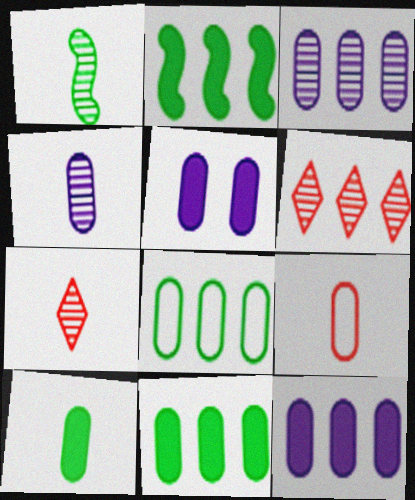[[1, 4, 7], 
[4, 9, 10]]